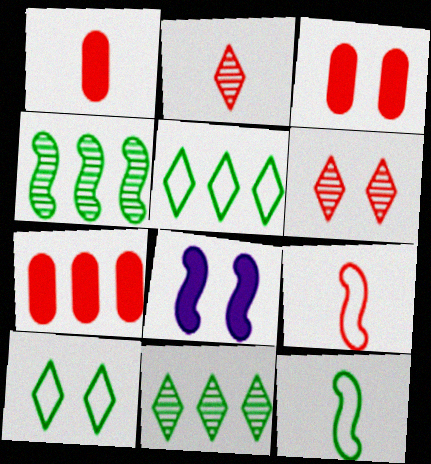[[1, 2, 9], 
[1, 3, 7], 
[4, 8, 9], 
[6, 7, 9]]